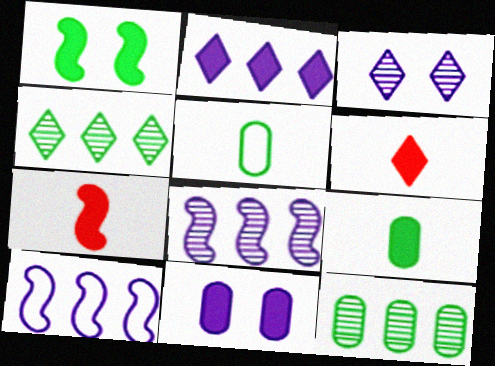[[1, 4, 5]]